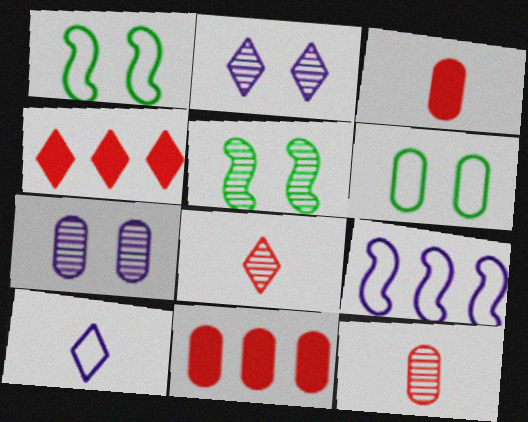[[5, 10, 11]]